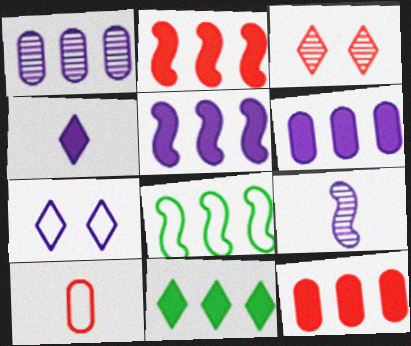[[2, 3, 10], 
[2, 6, 11], 
[5, 11, 12], 
[6, 7, 9], 
[7, 8, 10]]